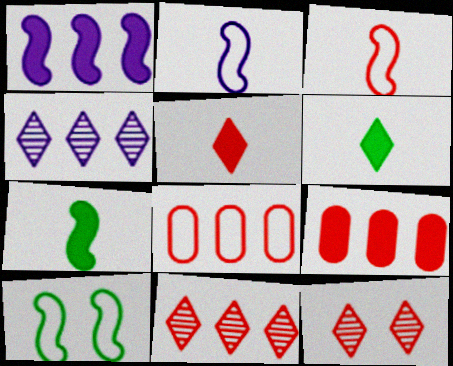[[3, 9, 12]]